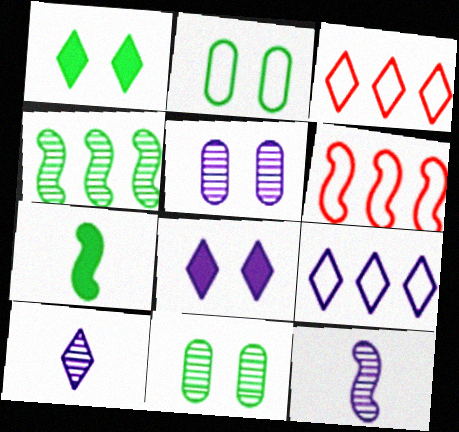[[1, 3, 10], 
[3, 5, 7], 
[8, 9, 10]]